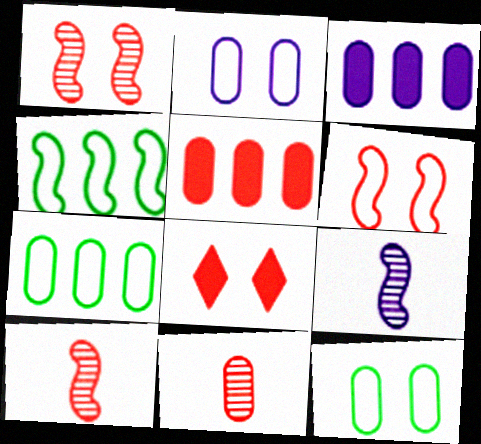[[3, 11, 12], 
[7, 8, 9]]